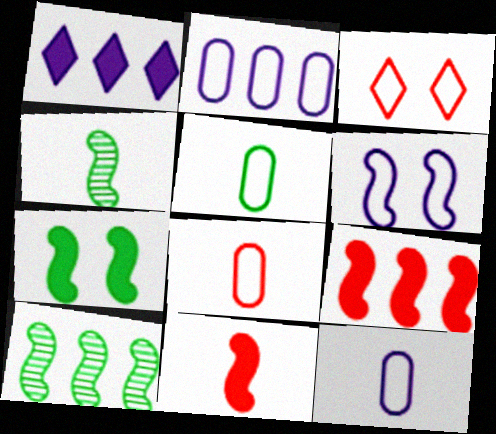[[4, 6, 9], 
[5, 8, 12], 
[6, 10, 11]]